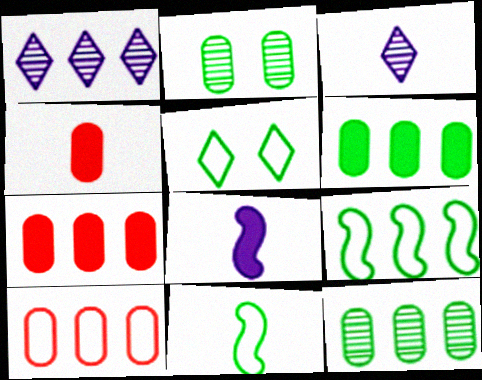[[1, 7, 9], 
[3, 4, 11]]